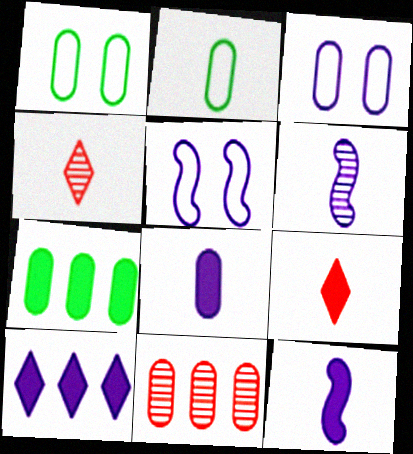[[1, 8, 11], 
[2, 4, 12], 
[2, 6, 9], 
[3, 6, 10], 
[4, 5, 7]]